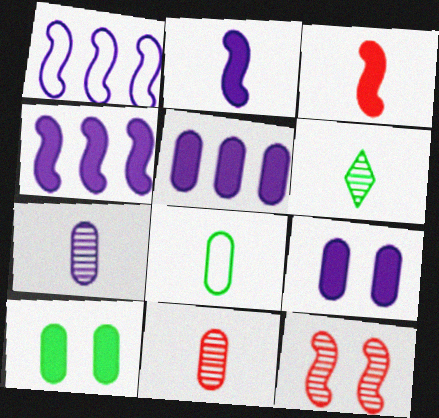[]